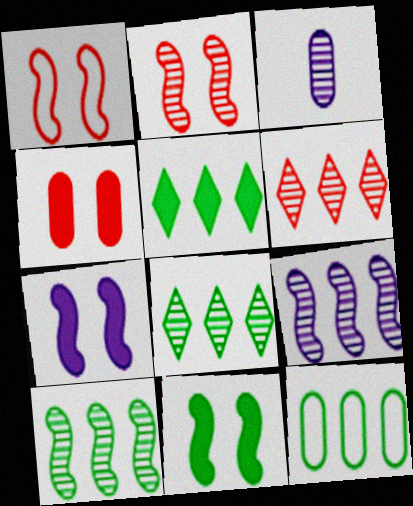[[1, 3, 5], 
[2, 3, 8], 
[3, 4, 12], 
[5, 10, 12]]